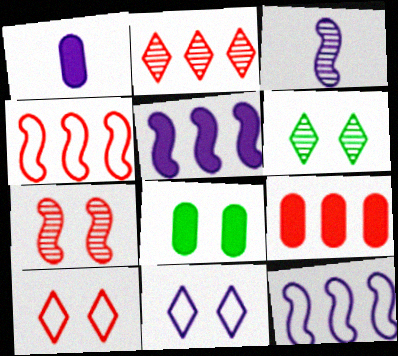[[1, 4, 6], 
[1, 8, 9], 
[2, 4, 9], 
[7, 8, 11]]